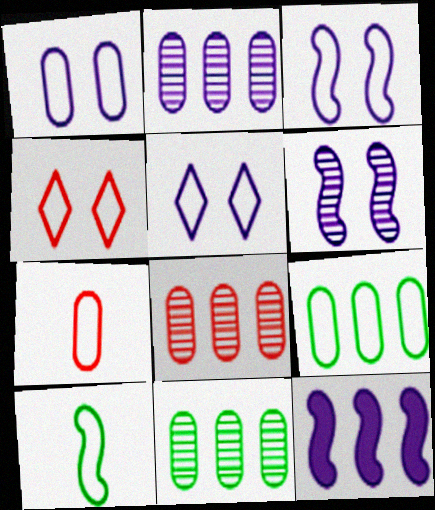[[1, 3, 5], 
[1, 7, 9], 
[2, 8, 11]]